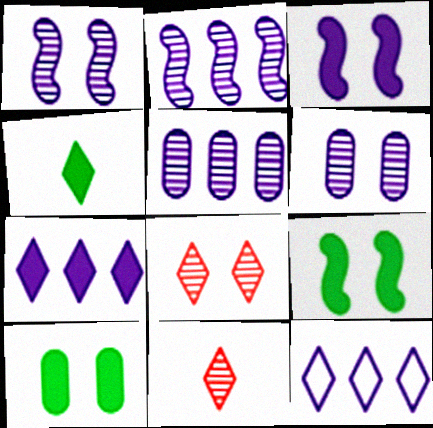[[4, 8, 12]]